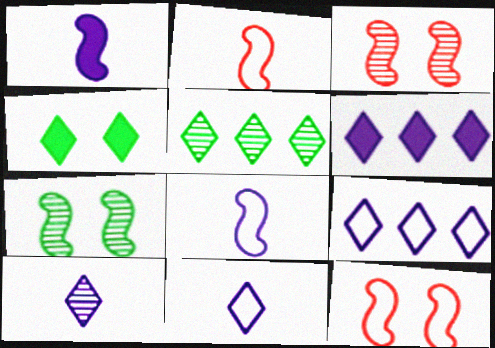[]